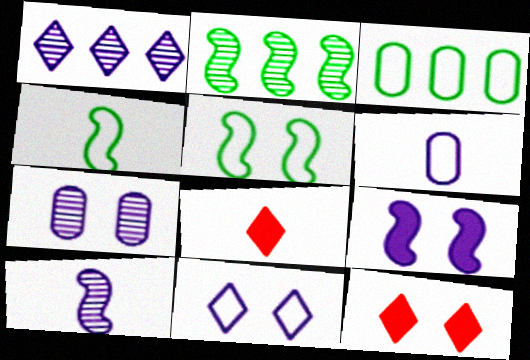[[1, 6, 9], 
[1, 7, 10], 
[2, 6, 12], 
[3, 10, 12], 
[5, 7, 12], 
[7, 9, 11]]